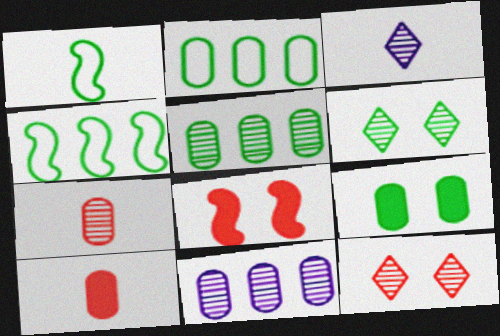[[1, 3, 10], 
[2, 3, 8]]